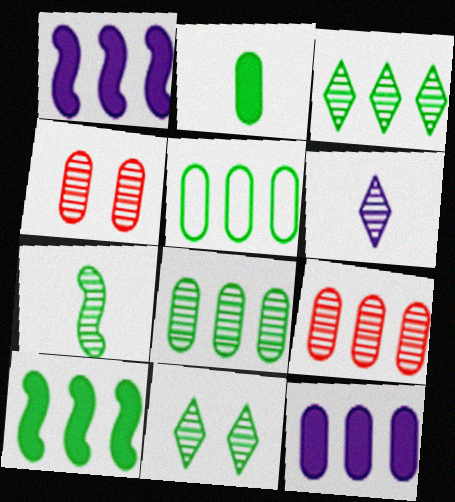[[3, 5, 10], 
[5, 9, 12], 
[7, 8, 11]]